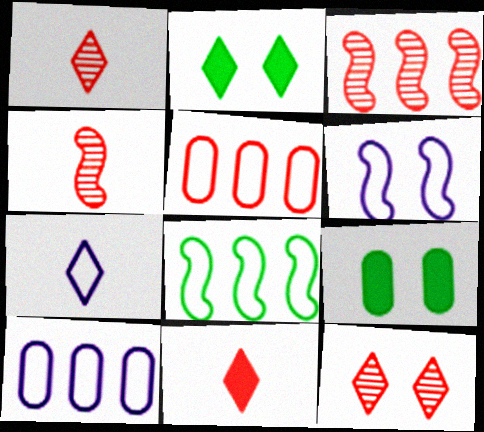[[2, 4, 10], 
[3, 7, 9], 
[6, 7, 10], 
[6, 9, 12]]